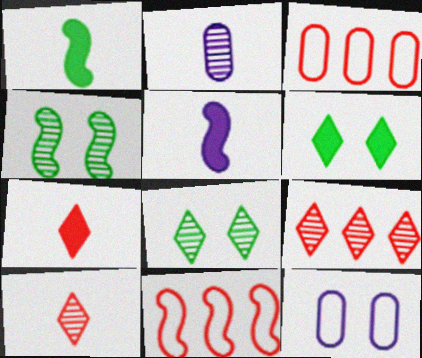[[1, 9, 12], 
[2, 4, 9], 
[2, 6, 11], 
[3, 5, 8], 
[4, 5, 11]]